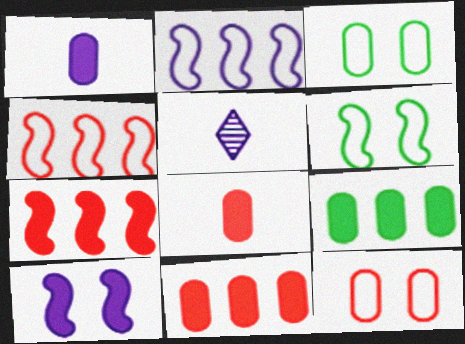[[3, 5, 7], 
[5, 6, 11]]